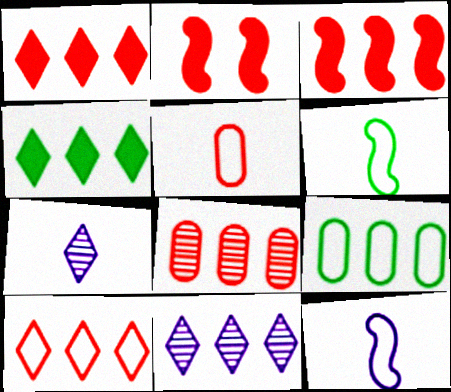[[2, 7, 9], 
[3, 8, 10], 
[3, 9, 11], 
[4, 10, 11]]